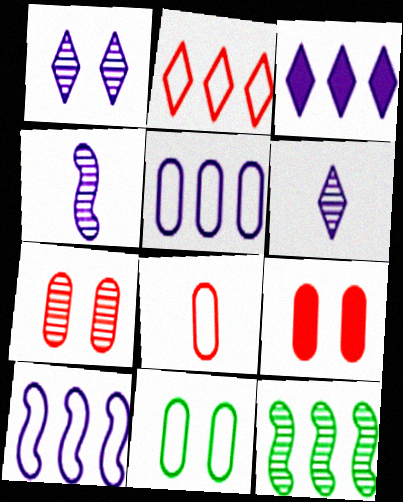[[5, 8, 11], 
[6, 7, 12]]